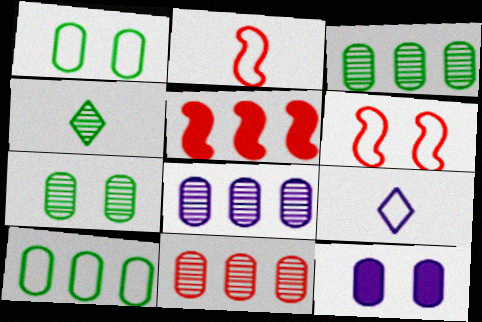[[3, 8, 11], 
[5, 7, 9], 
[6, 9, 10]]